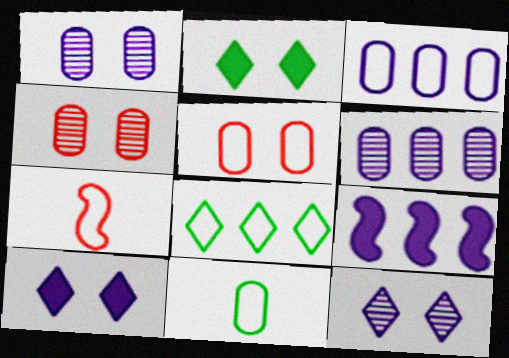[[2, 6, 7], 
[3, 5, 11]]